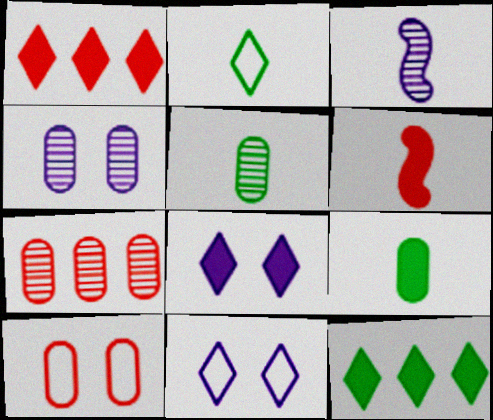[[3, 10, 12], 
[4, 5, 7]]